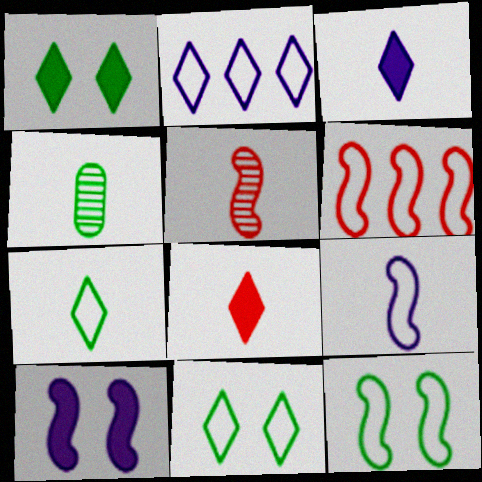[[4, 8, 9], 
[6, 9, 12]]